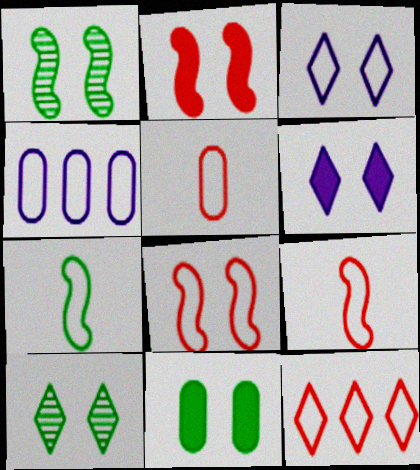[[2, 6, 11], 
[5, 8, 12]]